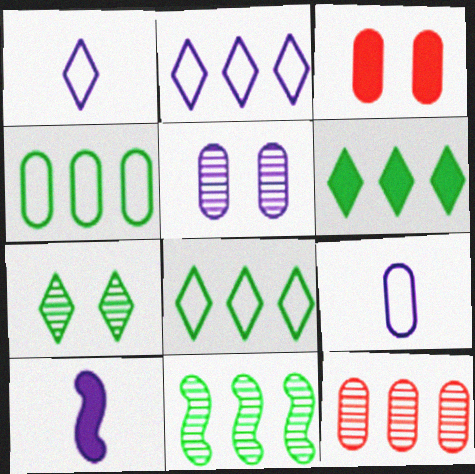[[1, 3, 11], 
[2, 5, 10], 
[3, 6, 10], 
[4, 6, 11]]